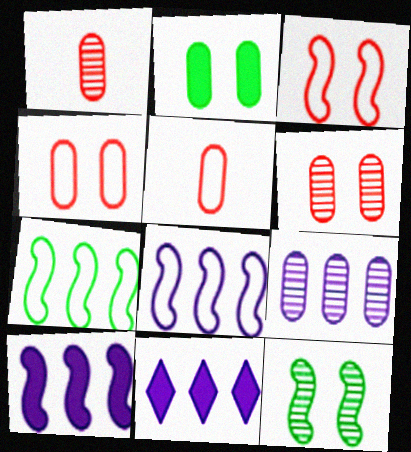[[2, 5, 9], 
[5, 11, 12], 
[8, 9, 11]]